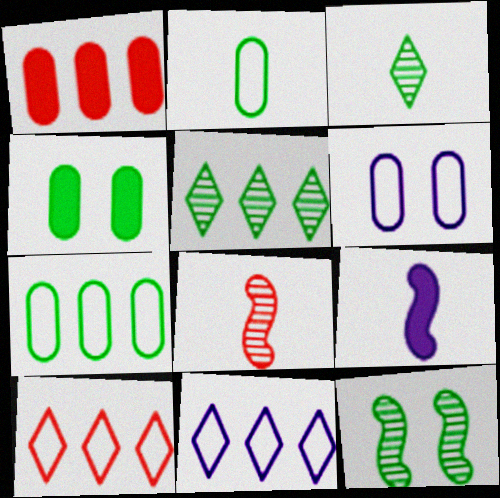[[4, 8, 11]]